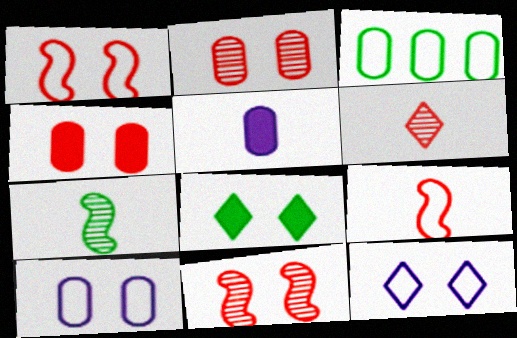[[2, 3, 5], 
[3, 7, 8], 
[3, 9, 12], 
[8, 10, 11]]